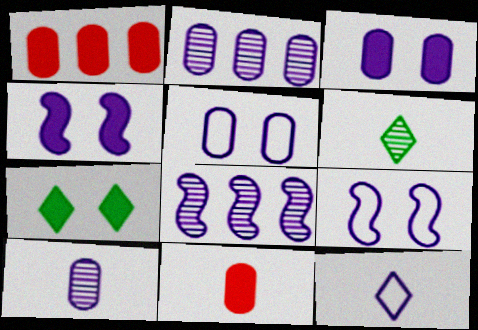[[1, 6, 9], 
[2, 4, 12], 
[3, 8, 12]]